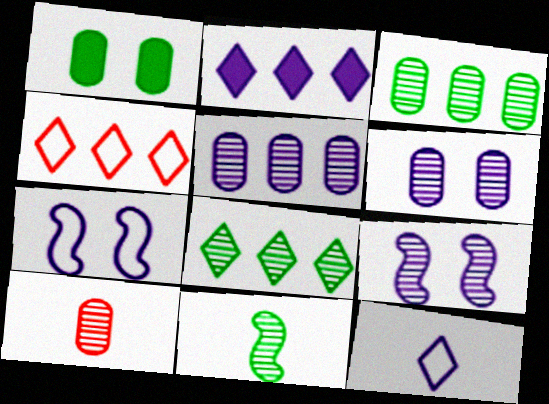[[2, 4, 8], 
[3, 6, 10], 
[8, 9, 10]]